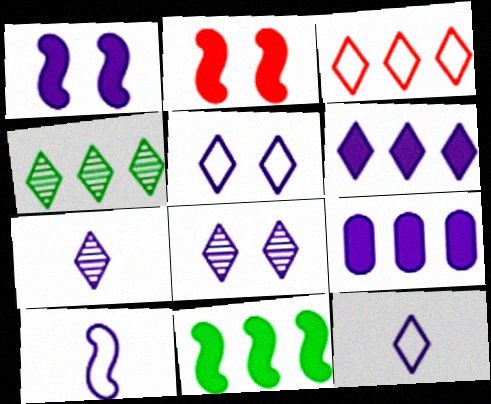[[3, 4, 6], 
[5, 6, 7], 
[6, 8, 12], 
[8, 9, 10]]